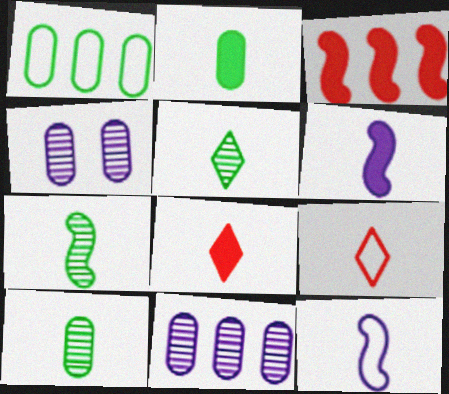[[2, 6, 8], 
[5, 7, 10], 
[6, 9, 10], 
[8, 10, 12]]